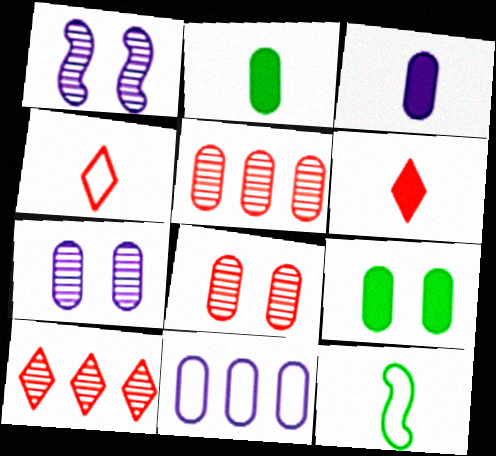[[2, 8, 11], 
[3, 7, 11]]